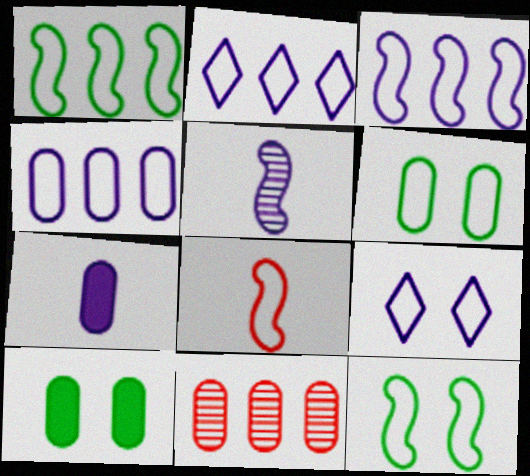[[2, 3, 4], 
[2, 6, 8], 
[3, 8, 12], 
[6, 7, 11]]